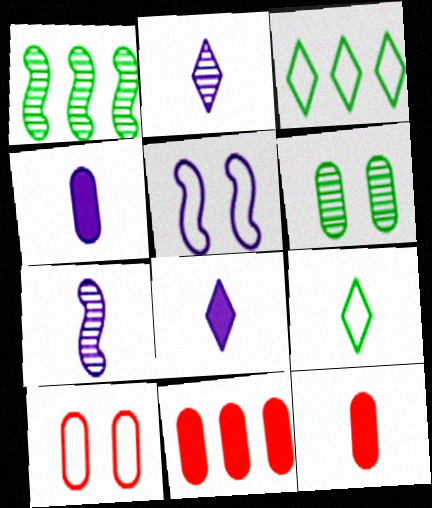[[1, 8, 10], 
[7, 9, 12]]